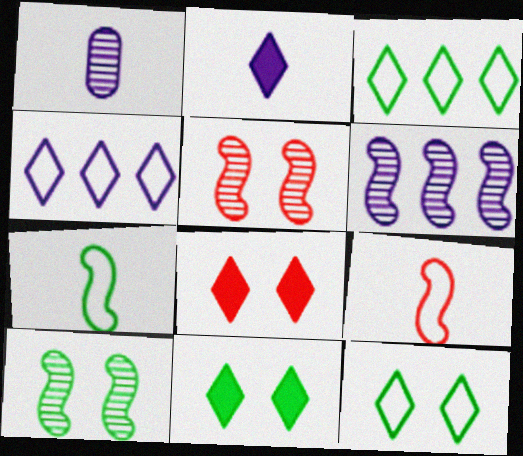[]